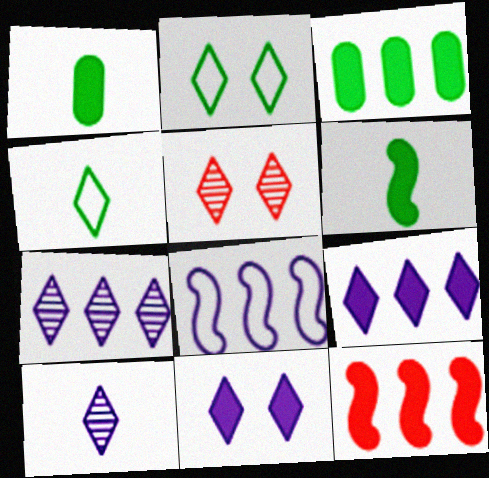[[1, 5, 8], 
[1, 11, 12], 
[2, 5, 11], 
[3, 9, 12], 
[4, 5, 9]]